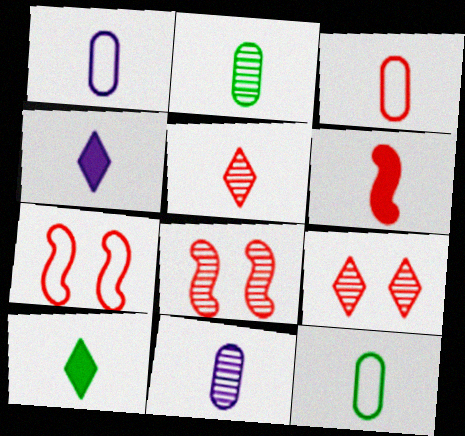[[1, 3, 12], 
[3, 5, 6]]